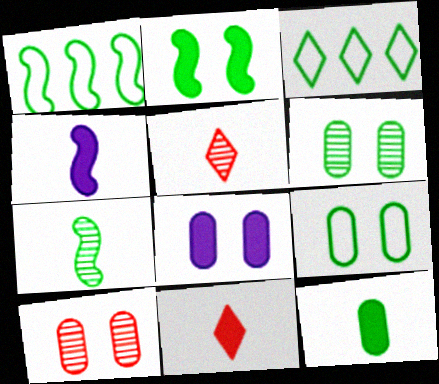[[1, 2, 7], 
[1, 5, 8], 
[3, 4, 10], 
[4, 11, 12], 
[8, 9, 10]]